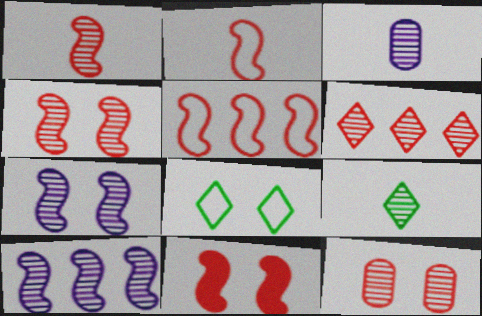[[1, 3, 9], 
[1, 5, 11], 
[1, 6, 12], 
[9, 10, 12]]